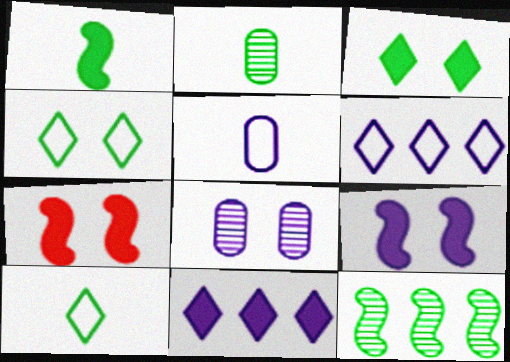[[1, 2, 10], 
[2, 6, 7], 
[4, 7, 8]]